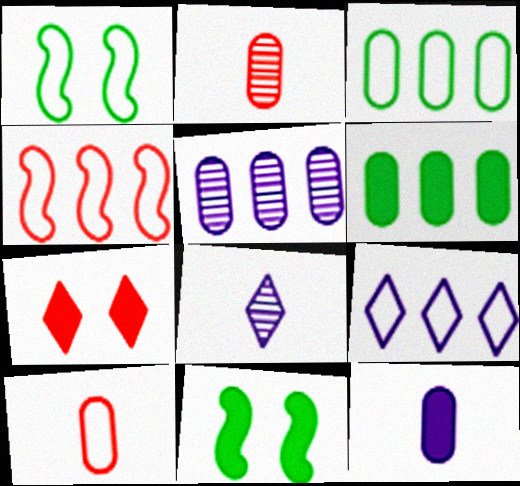[[1, 9, 10], 
[2, 4, 7], 
[2, 9, 11], 
[3, 4, 9]]